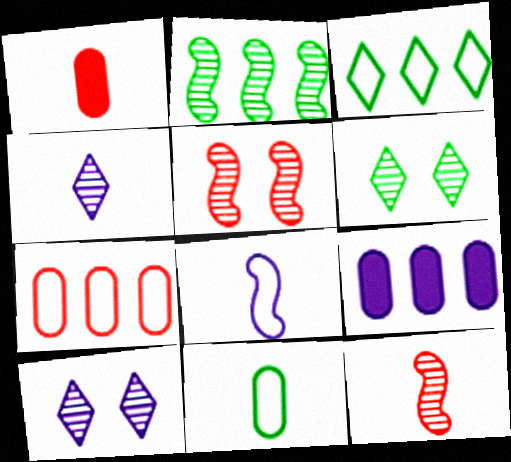[[8, 9, 10]]